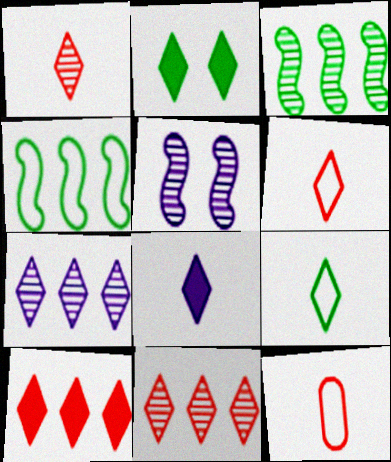[[1, 8, 9], 
[2, 6, 7], 
[2, 8, 10]]